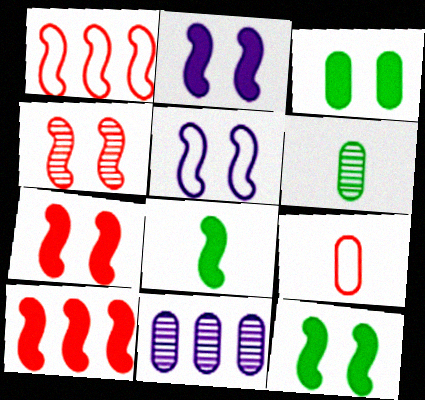[[2, 7, 12], 
[2, 8, 10], 
[3, 9, 11], 
[4, 5, 12]]